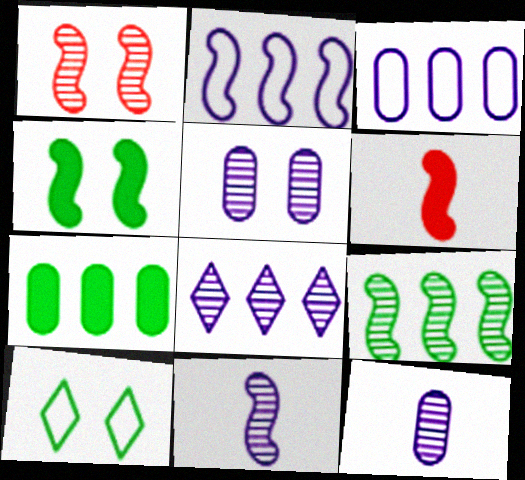[[1, 9, 11], 
[5, 8, 11]]